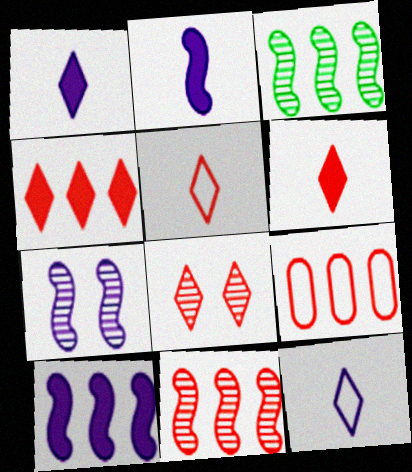[[4, 5, 8], 
[4, 9, 11]]